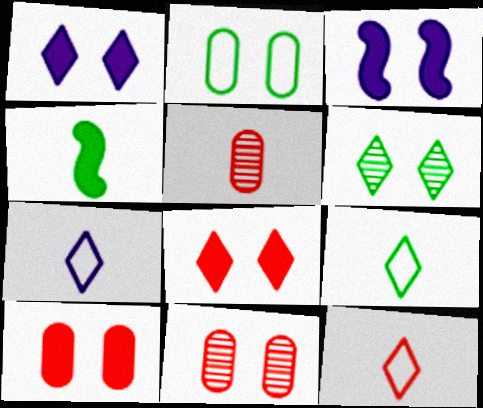[[4, 5, 7], 
[7, 9, 12]]